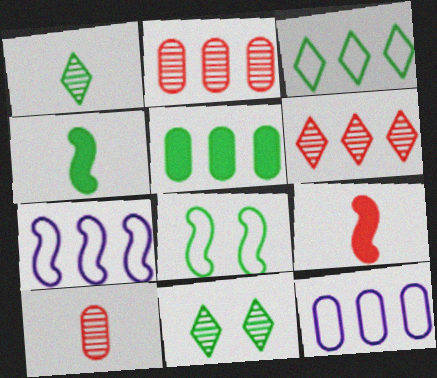[[1, 5, 8], 
[2, 5, 12], 
[5, 6, 7], 
[9, 11, 12]]